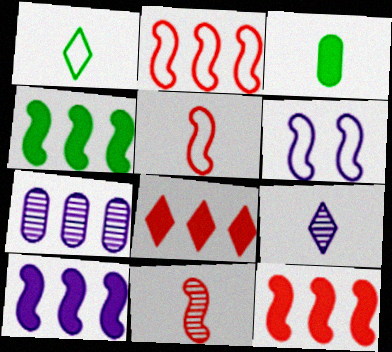[[3, 5, 9], 
[4, 6, 11], 
[4, 10, 12]]